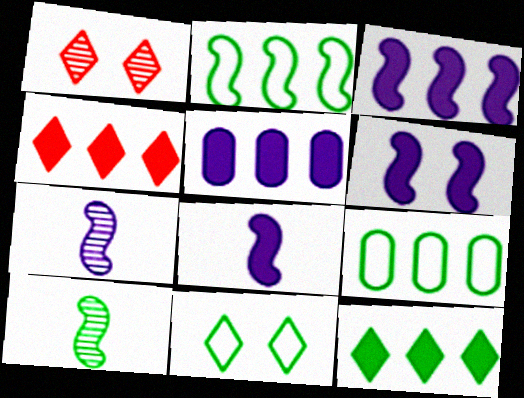[[1, 8, 9], 
[3, 6, 8]]